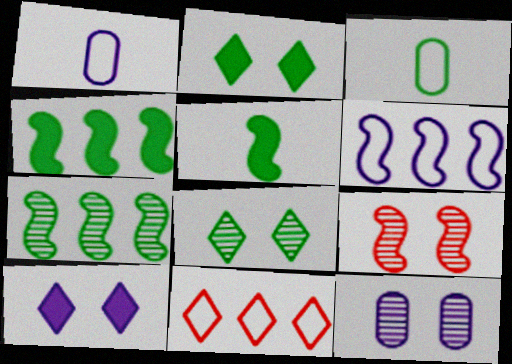[[2, 3, 7], 
[3, 4, 8], 
[5, 6, 9], 
[5, 11, 12], 
[8, 9, 12]]